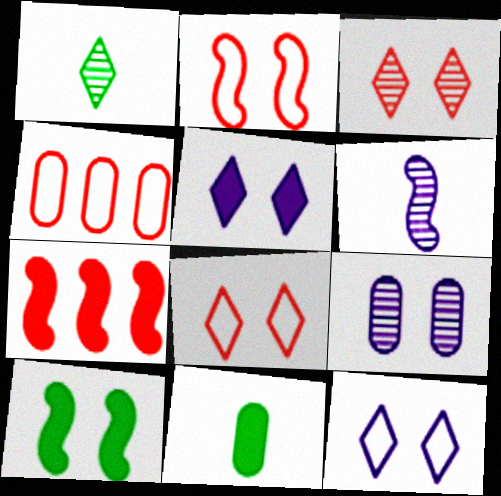[[4, 9, 11], 
[5, 7, 11], 
[8, 9, 10]]